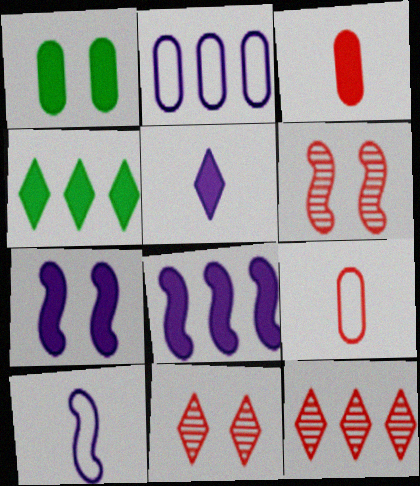[[1, 10, 12], 
[3, 4, 7]]